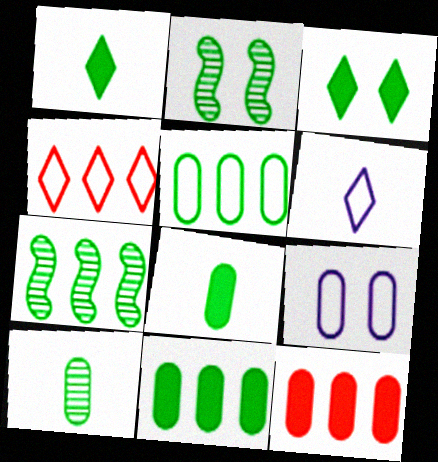[[1, 2, 5], 
[2, 6, 12], 
[9, 10, 12]]